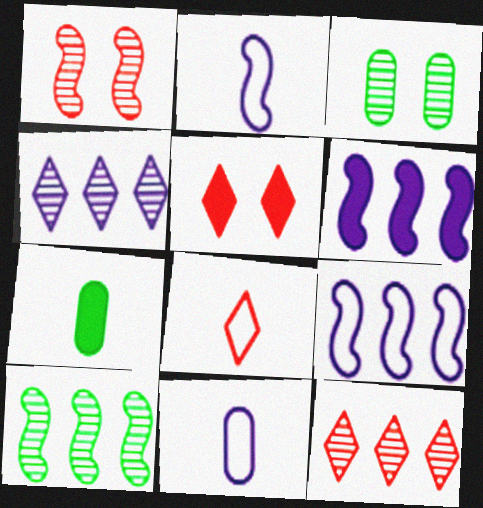[[3, 6, 8], 
[5, 6, 7], 
[5, 8, 12], 
[5, 10, 11]]